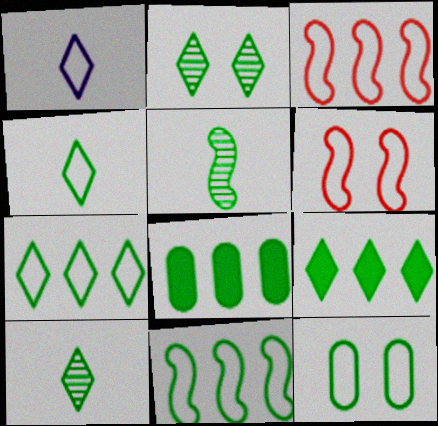[[1, 3, 12], 
[2, 4, 9], 
[4, 11, 12], 
[5, 9, 12]]